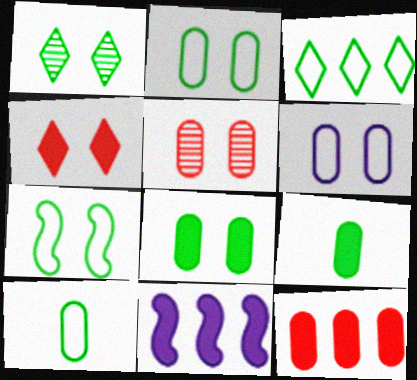[[1, 7, 8], 
[3, 7, 10], 
[4, 9, 11], 
[5, 6, 8]]